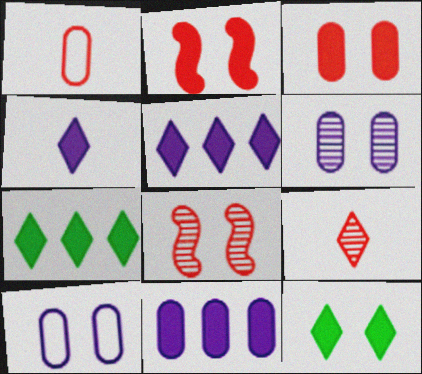[[8, 10, 12]]